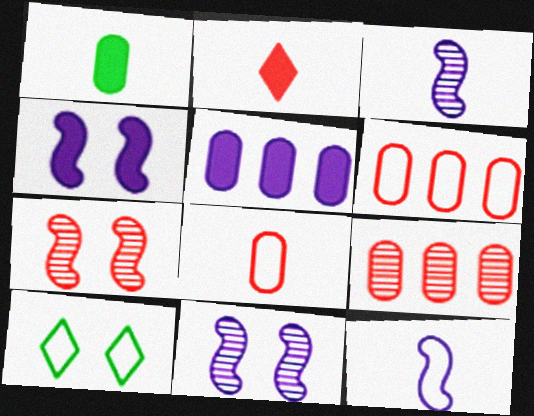[[2, 6, 7], 
[6, 10, 12]]